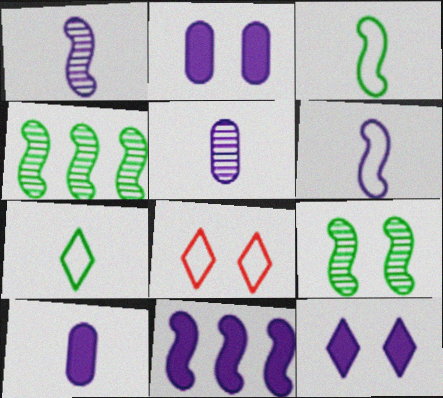[[2, 8, 9], 
[4, 8, 10], 
[10, 11, 12]]